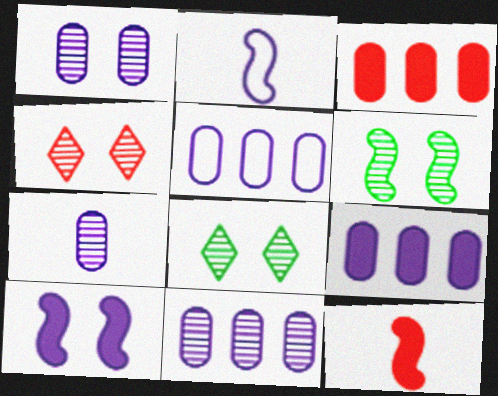[[1, 4, 6], 
[1, 7, 11], 
[2, 3, 8], 
[5, 8, 12], 
[5, 9, 11]]